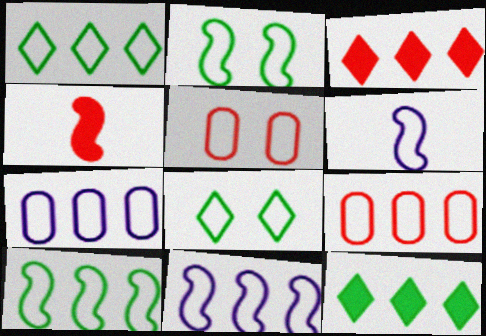[[1, 5, 6], 
[1, 9, 11], 
[6, 8, 9]]